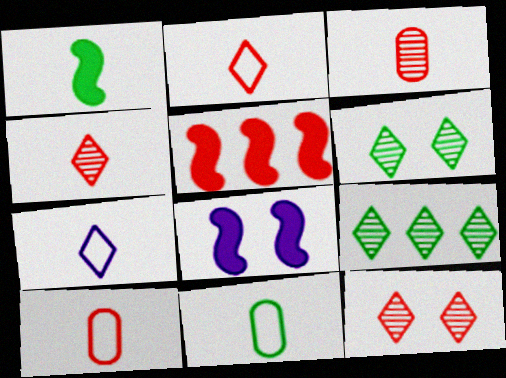[[1, 3, 7], 
[1, 5, 8], 
[5, 10, 12], 
[8, 9, 10]]